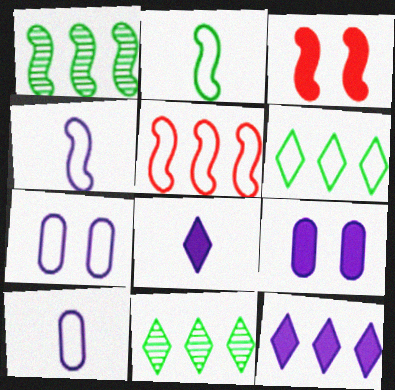[[1, 3, 4], 
[3, 10, 11]]